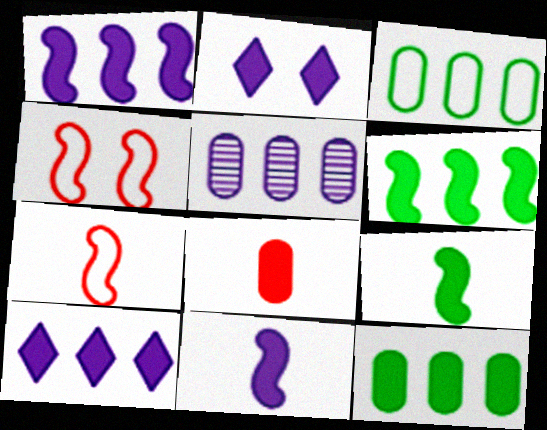[[2, 6, 8]]